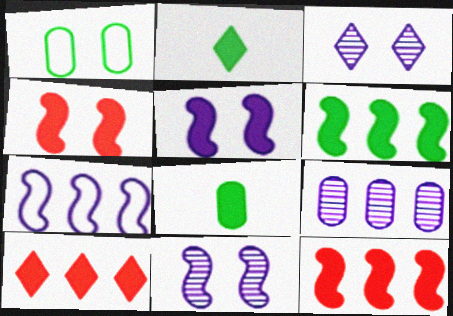[[1, 3, 4], 
[5, 8, 10]]